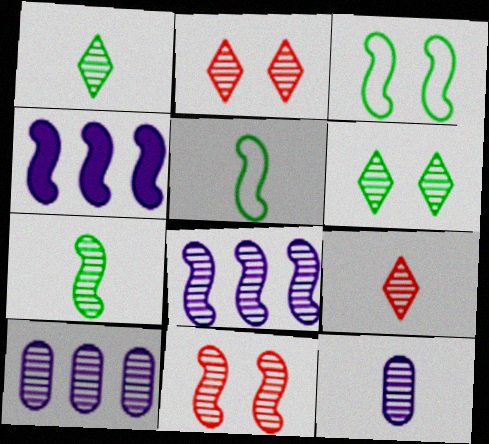[[1, 10, 11], 
[2, 7, 10], 
[4, 5, 11], 
[7, 8, 11], 
[7, 9, 12]]